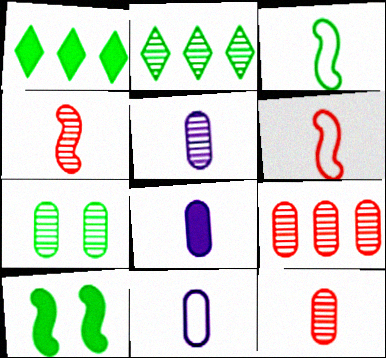[[1, 3, 7], 
[5, 7, 9], 
[5, 8, 11]]